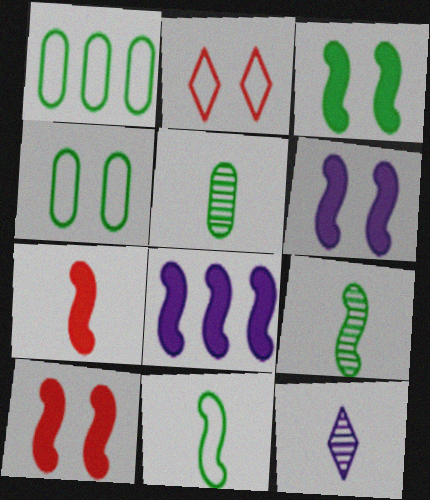[[1, 10, 12], 
[2, 5, 8], 
[3, 6, 10], 
[3, 7, 8]]